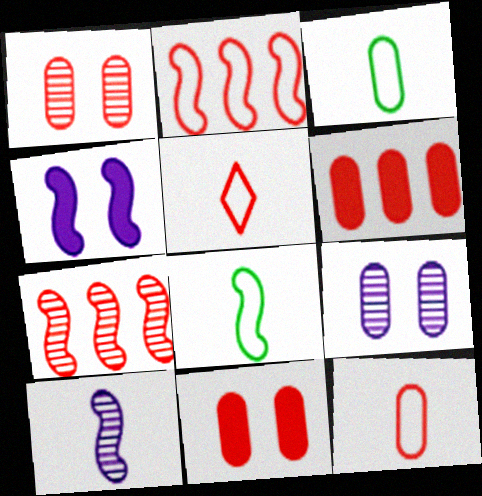[[1, 6, 12], 
[3, 6, 9], 
[4, 7, 8], 
[5, 7, 11]]